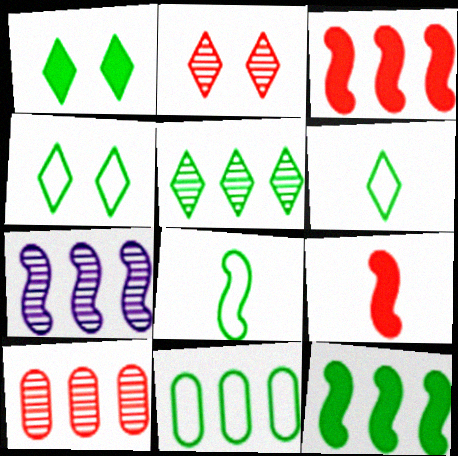[[1, 5, 6], 
[4, 8, 11], 
[5, 7, 10], 
[5, 11, 12]]